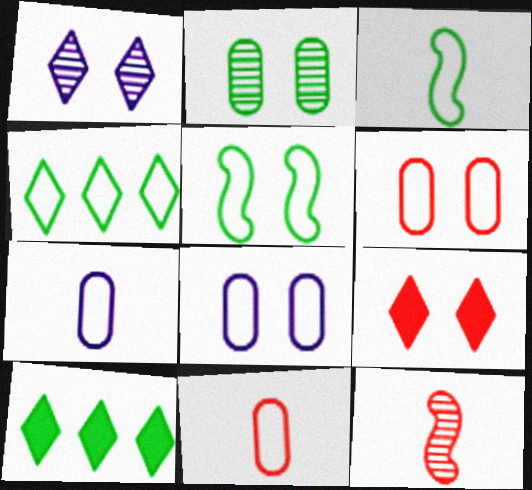[[2, 3, 10], 
[8, 10, 12]]